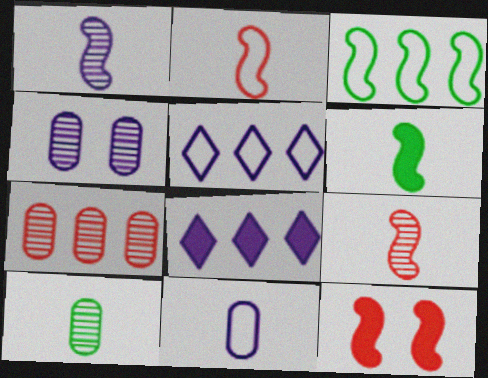[[1, 2, 6], 
[1, 3, 12], 
[3, 7, 8], 
[4, 7, 10], 
[5, 10, 12]]